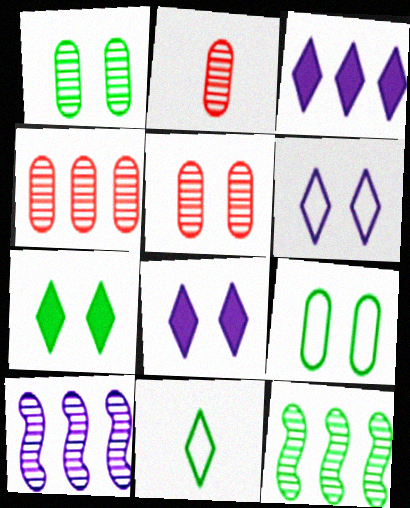[[2, 4, 5]]